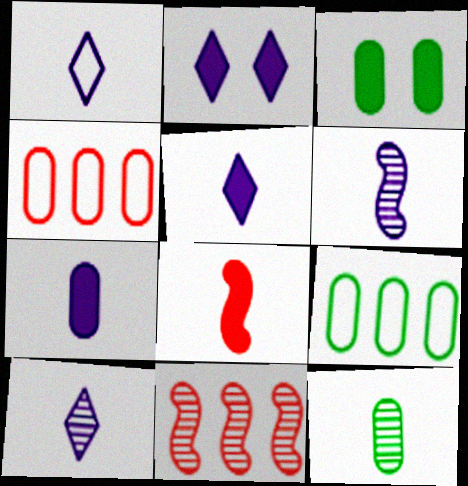[[1, 3, 11], 
[1, 5, 10], 
[1, 6, 7], 
[1, 8, 12], 
[3, 9, 12]]